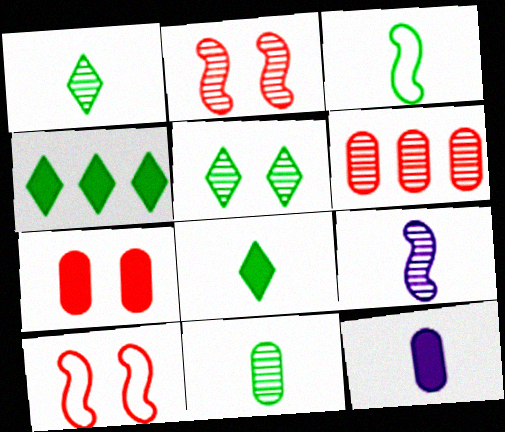[[3, 8, 11], 
[5, 6, 9]]